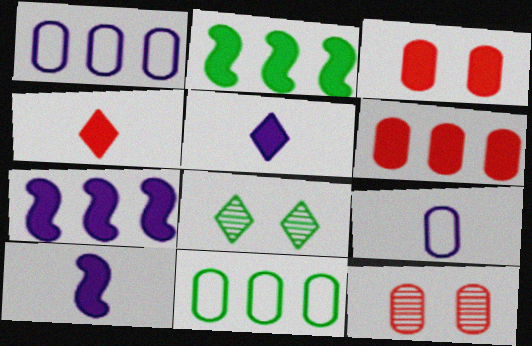[[2, 3, 5]]